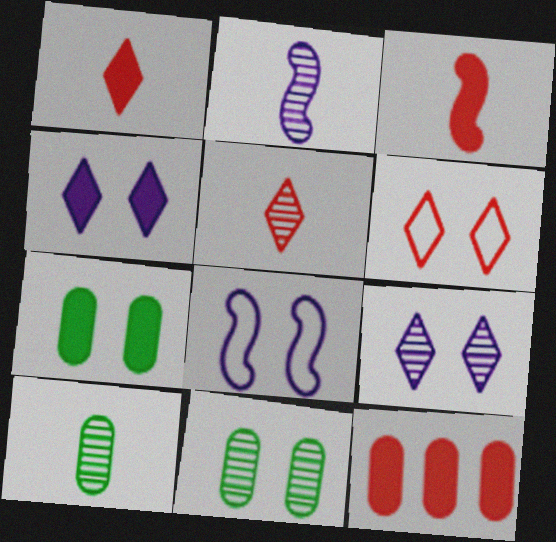[[2, 5, 10]]